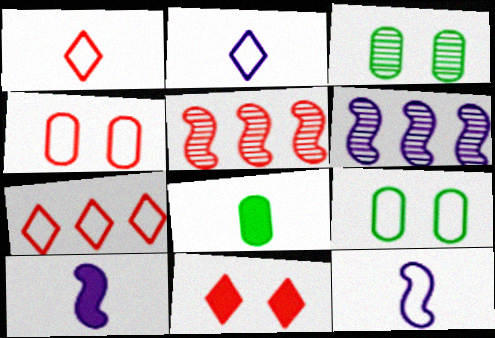[[3, 7, 10], 
[7, 9, 12]]